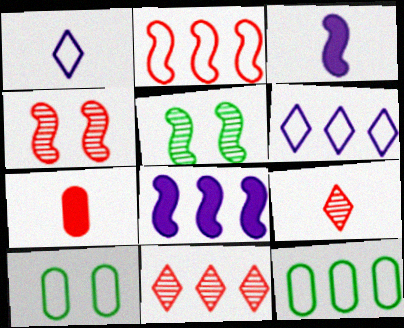[[1, 2, 10], 
[2, 3, 5], 
[2, 6, 12], 
[3, 10, 11], 
[5, 6, 7], 
[8, 9, 10], 
[8, 11, 12]]